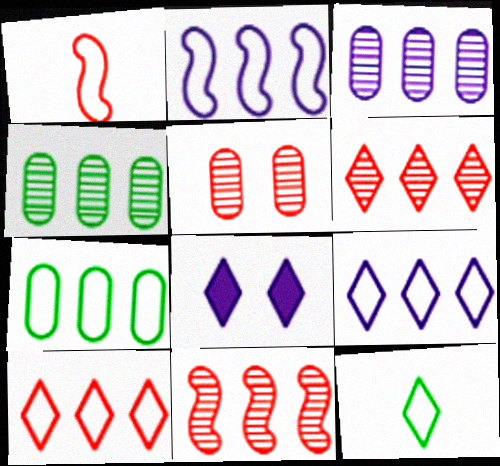[[1, 4, 8], 
[2, 7, 10], 
[6, 8, 12]]